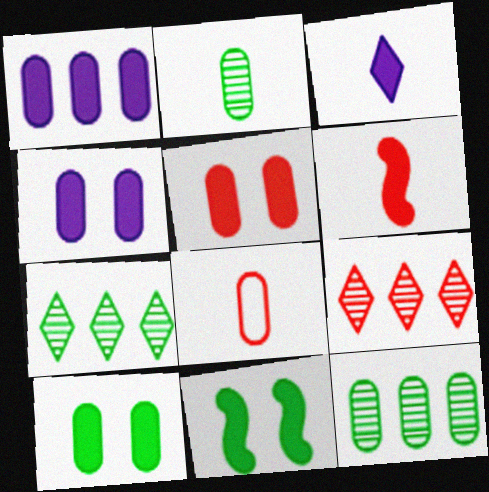[[4, 5, 10], 
[4, 8, 12]]